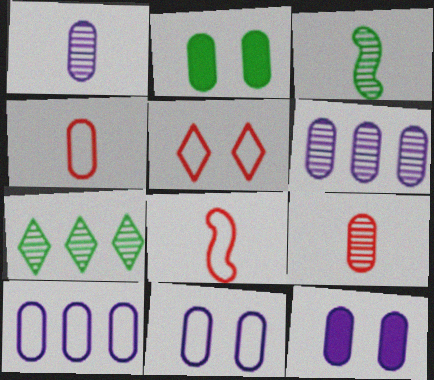[[1, 10, 12], 
[2, 4, 6], 
[2, 9, 10], 
[7, 8, 12]]